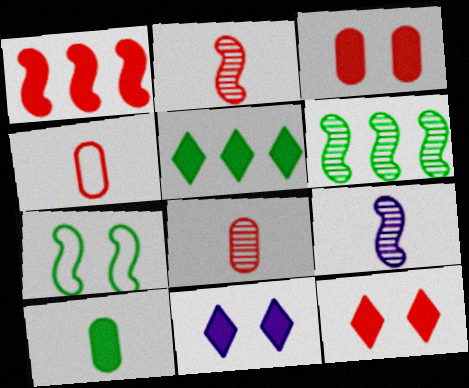[[1, 7, 9], 
[1, 10, 11], 
[4, 6, 11]]